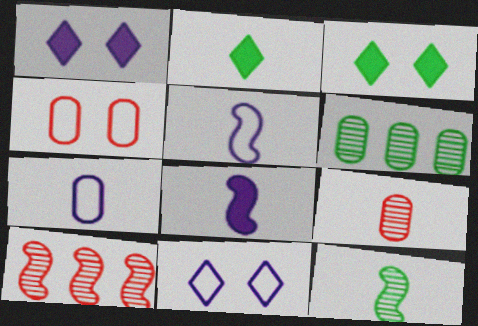[[2, 5, 9], 
[3, 7, 10]]